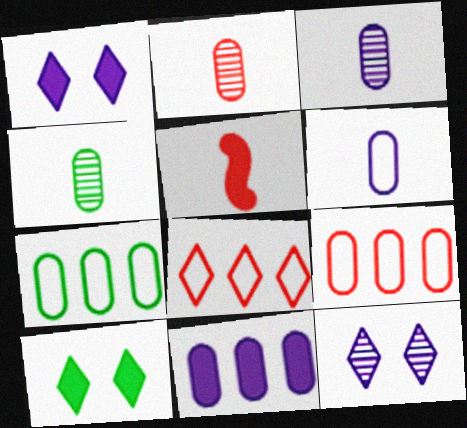[[2, 3, 4], 
[5, 7, 12], 
[5, 10, 11]]